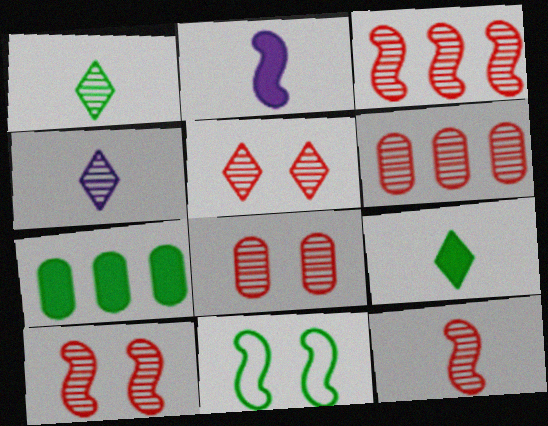[[1, 7, 11], 
[2, 3, 11], 
[3, 10, 12], 
[5, 6, 12], 
[5, 8, 10]]